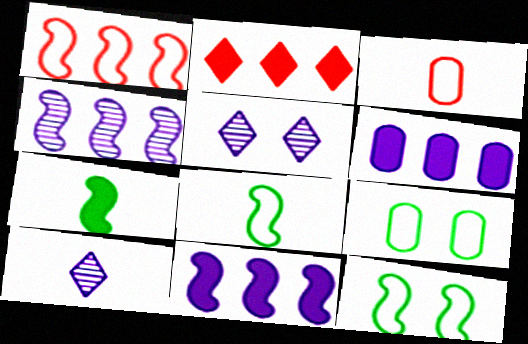[[3, 7, 10]]